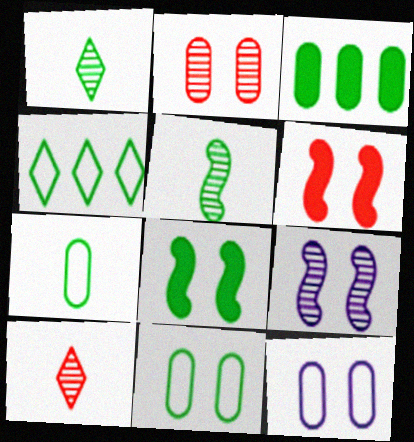[]